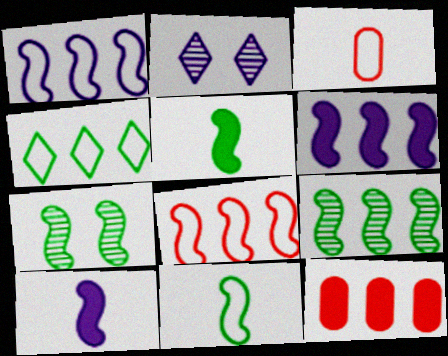[[2, 11, 12], 
[6, 8, 9], 
[7, 8, 10]]